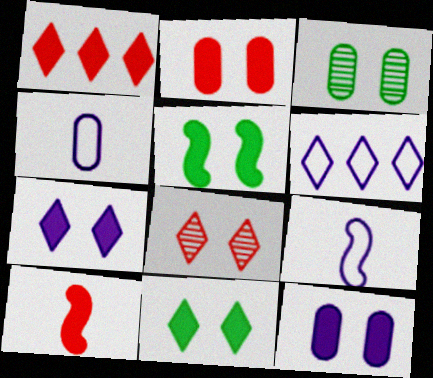[[1, 2, 10], 
[1, 3, 9], 
[2, 5, 7], 
[3, 6, 10]]